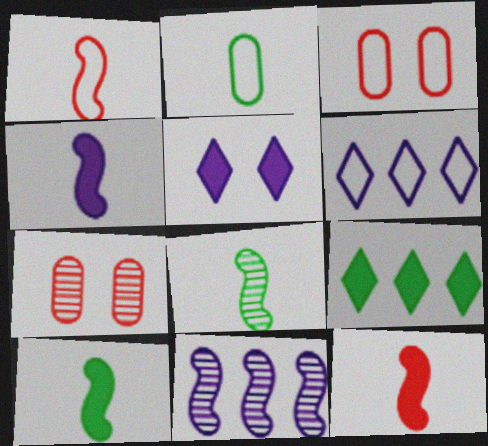[[1, 4, 8], 
[4, 10, 12], 
[6, 7, 10]]